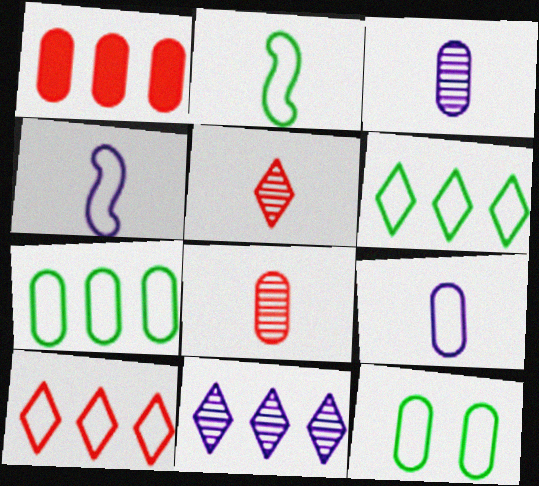[[1, 3, 12], 
[2, 6, 12], 
[4, 10, 12]]